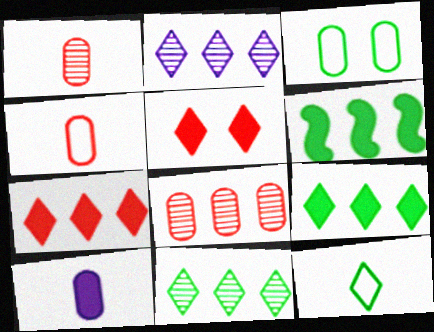[[2, 5, 12], 
[3, 8, 10], 
[5, 6, 10]]